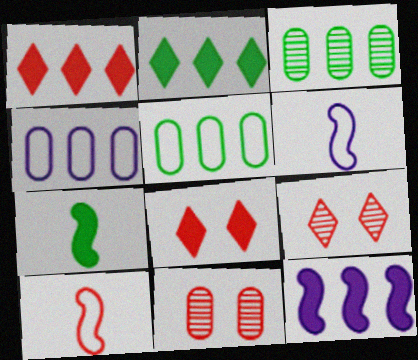[[1, 10, 11], 
[2, 6, 11], 
[3, 6, 8], 
[4, 7, 9]]